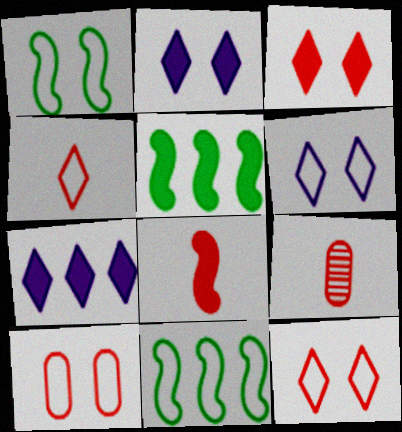[[1, 6, 10], 
[1, 7, 9], 
[2, 9, 11], 
[4, 8, 9], 
[5, 6, 9]]